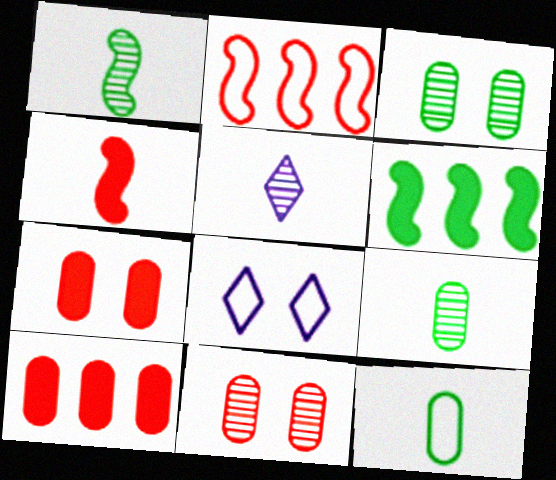[[1, 8, 10], 
[2, 8, 12], 
[4, 5, 12]]